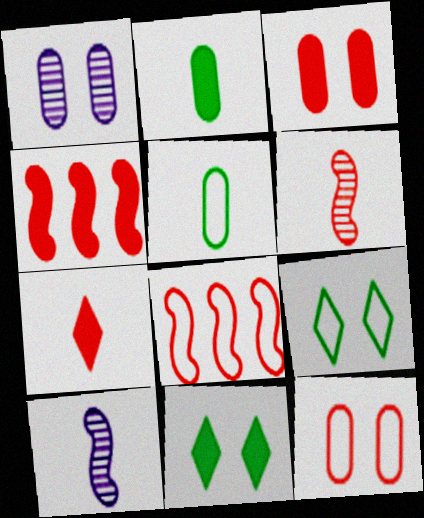[[3, 4, 7], 
[5, 7, 10]]